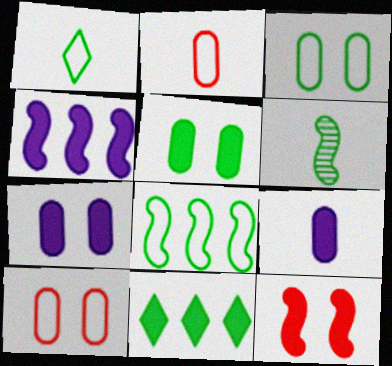[[1, 3, 8], 
[3, 6, 11], 
[9, 11, 12]]